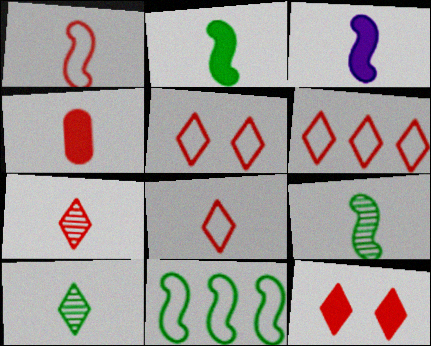[[1, 3, 9], 
[1, 4, 7], 
[5, 6, 8], 
[6, 7, 12]]